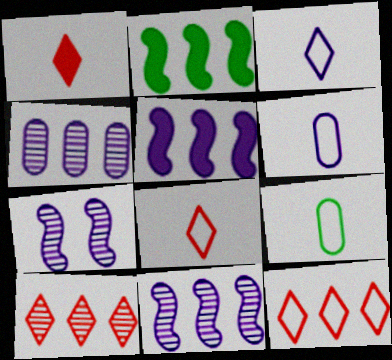[[2, 4, 12]]